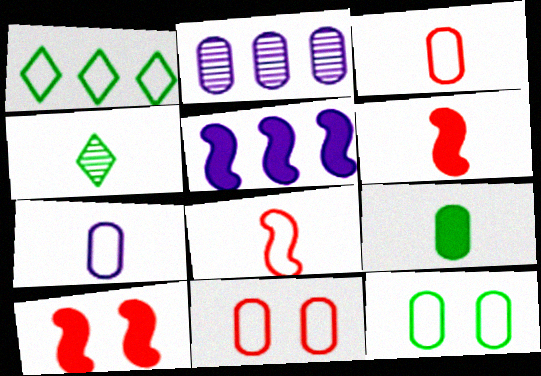[[2, 9, 11], 
[4, 5, 11], 
[4, 6, 7]]